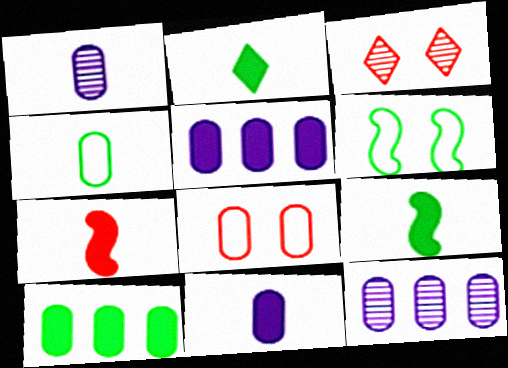[[1, 8, 10], 
[2, 7, 11]]